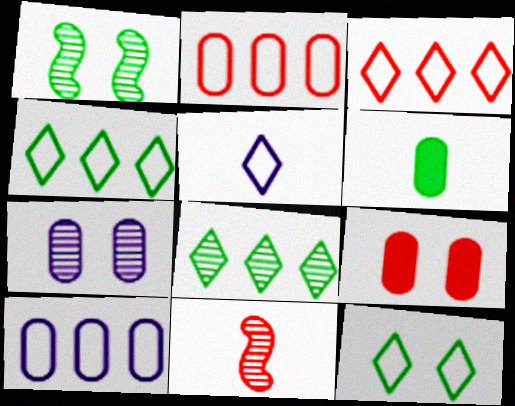[[1, 4, 6], 
[2, 6, 7], 
[3, 5, 12], 
[3, 9, 11], 
[5, 6, 11], 
[7, 8, 11]]